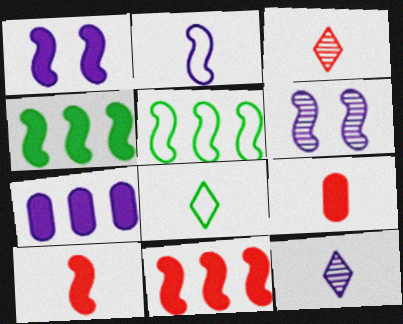[[1, 4, 10], 
[5, 6, 10]]